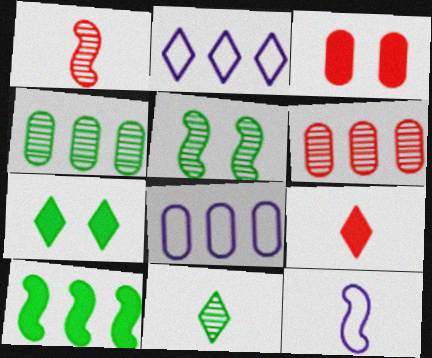[[1, 7, 8], 
[2, 6, 10], 
[4, 5, 11], 
[5, 8, 9], 
[6, 7, 12]]